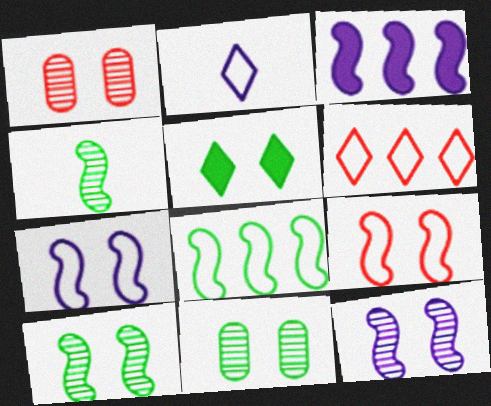[[1, 5, 7], 
[3, 4, 9]]